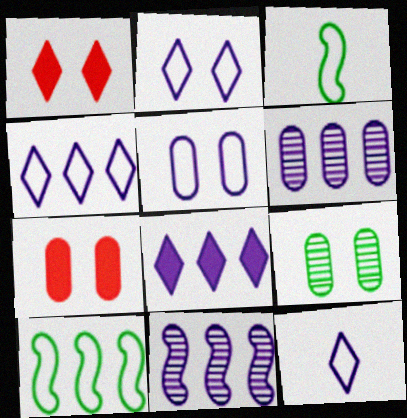[[1, 3, 6], 
[2, 4, 12], 
[5, 7, 9]]